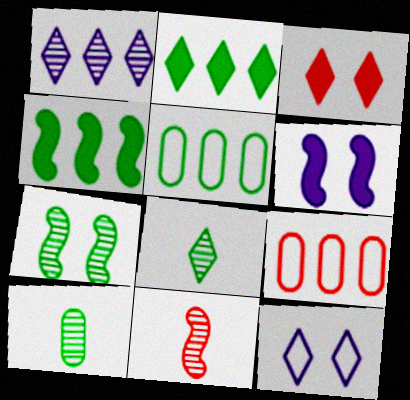[[1, 4, 9], 
[3, 9, 11], 
[6, 8, 9]]